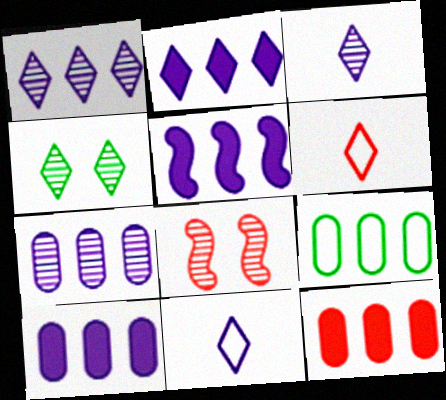[[2, 4, 6], 
[2, 5, 10], 
[6, 8, 12], 
[7, 9, 12]]